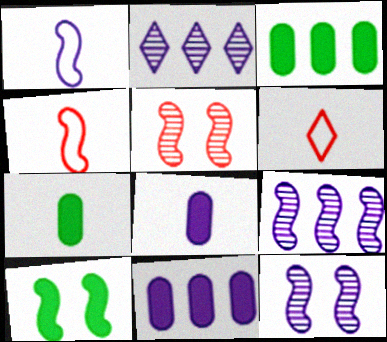[[3, 6, 12], 
[4, 9, 10]]